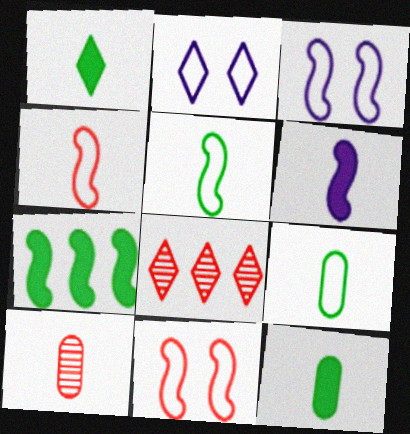[[1, 2, 8], 
[2, 7, 10], 
[3, 8, 12]]